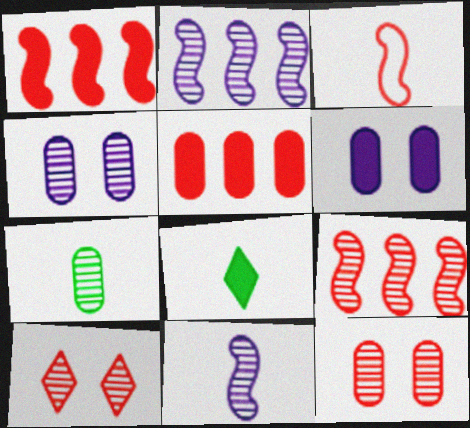[[1, 6, 8], 
[2, 7, 10], 
[3, 5, 10]]